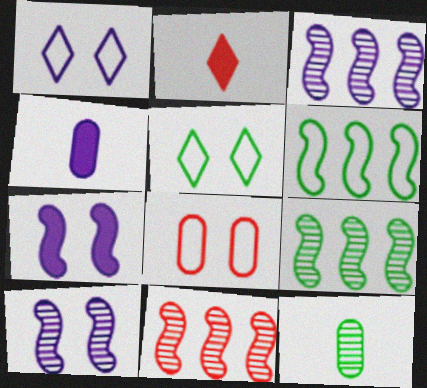[[1, 3, 4], 
[2, 8, 11], 
[3, 9, 11], 
[4, 5, 11]]